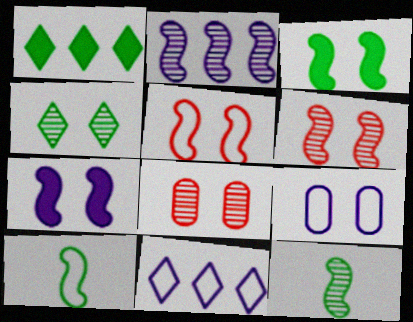[[2, 6, 12]]